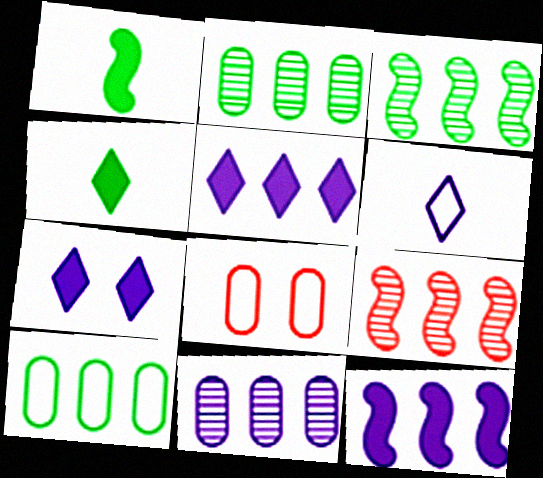[[5, 9, 10]]